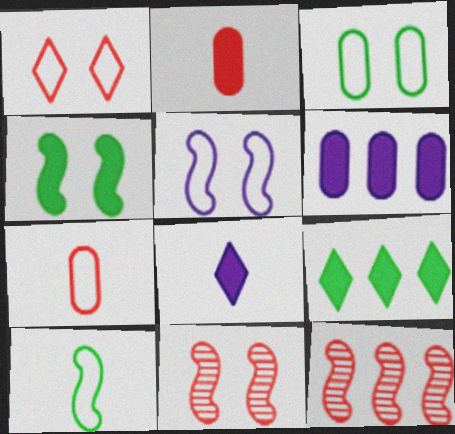[[1, 2, 12], 
[1, 3, 5], 
[3, 8, 12], 
[4, 5, 11]]